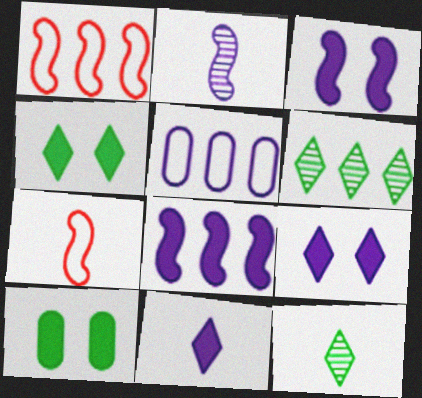[[2, 5, 9]]